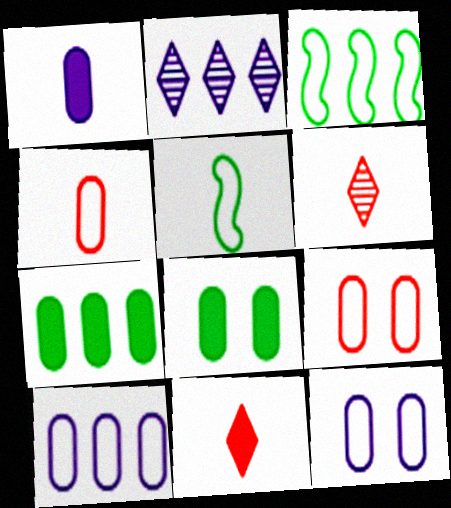[[1, 5, 6]]